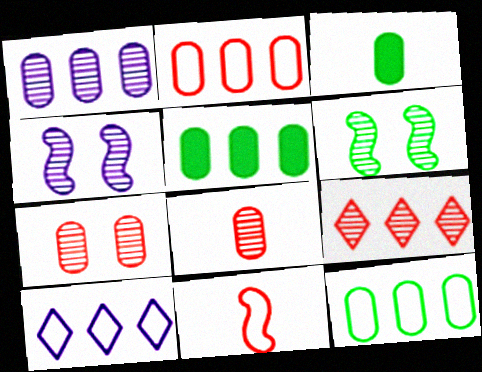[[1, 2, 5]]